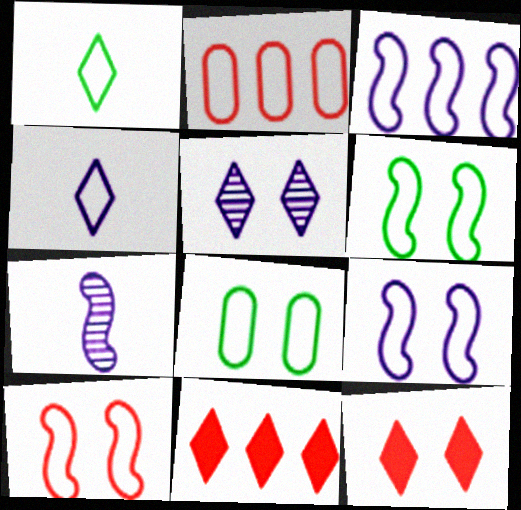[[1, 2, 9], 
[1, 5, 11], 
[2, 4, 6], 
[6, 9, 10], 
[7, 8, 11]]